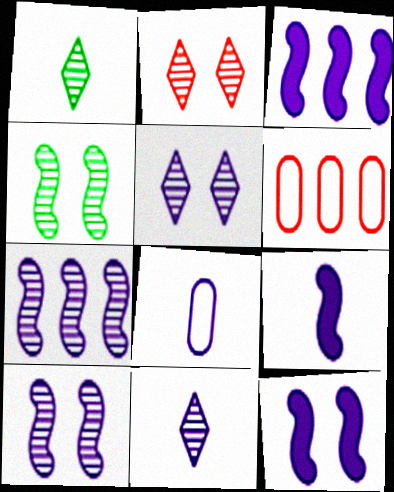[[1, 6, 12], 
[3, 5, 8], 
[3, 9, 12], 
[8, 9, 11]]